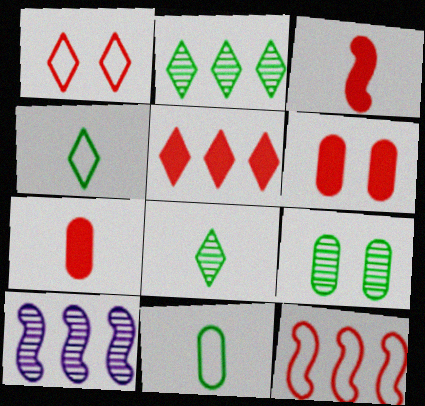[[3, 5, 6], 
[4, 6, 10]]